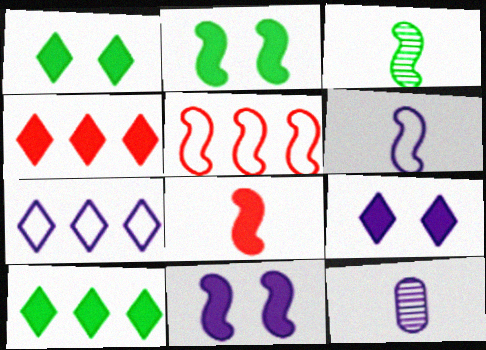[[1, 5, 12], 
[3, 5, 11], 
[3, 6, 8], 
[7, 11, 12]]